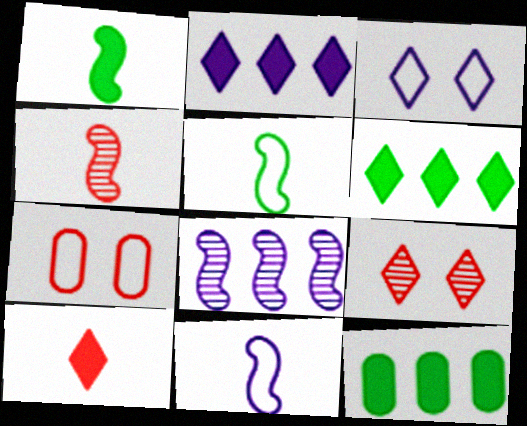[[1, 4, 11], 
[3, 4, 12], 
[9, 11, 12]]